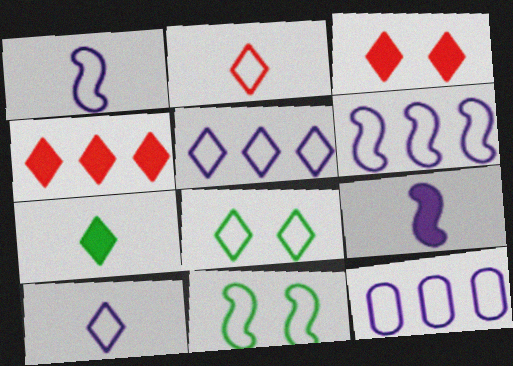[[2, 5, 8], 
[2, 11, 12], 
[5, 6, 12]]